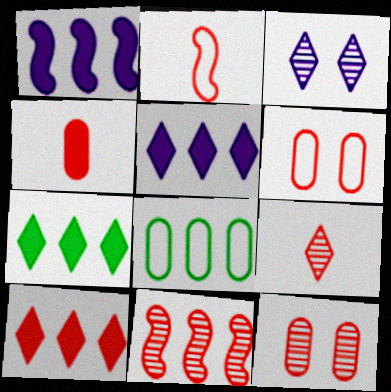[[2, 4, 9], 
[2, 10, 12], 
[5, 7, 10], 
[5, 8, 11], 
[9, 11, 12]]